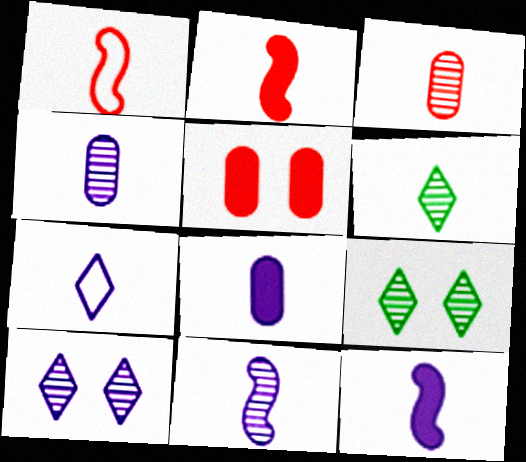[[1, 6, 8], 
[3, 6, 11], 
[4, 7, 12], 
[7, 8, 11]]